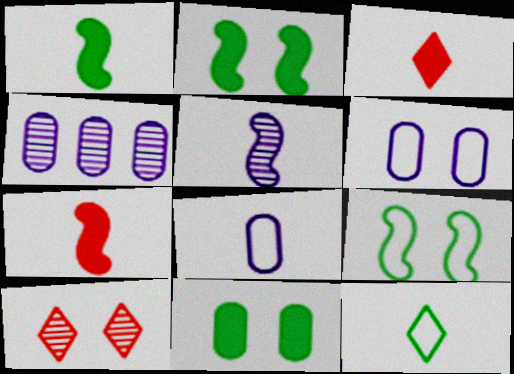[[2, 6, 10], 
[3, 4, 9]]